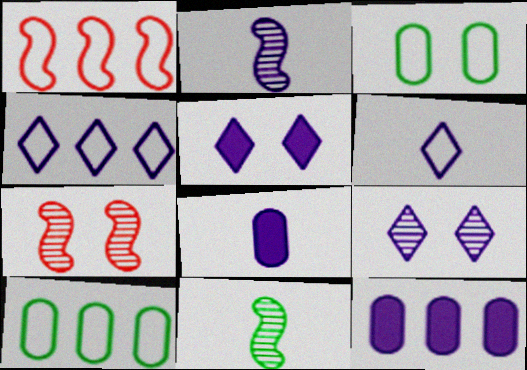[[1, 3, 6], 
[1, 4, 10], 
[2, 6, 8], 
[3, 5, 7]]